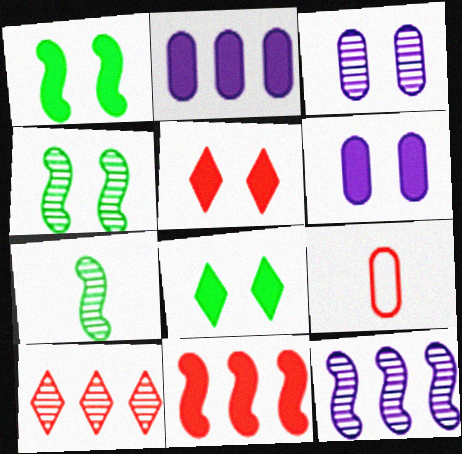[[1, 5, 6], 
[3, 7, 10], 
[8, 9, 12]]